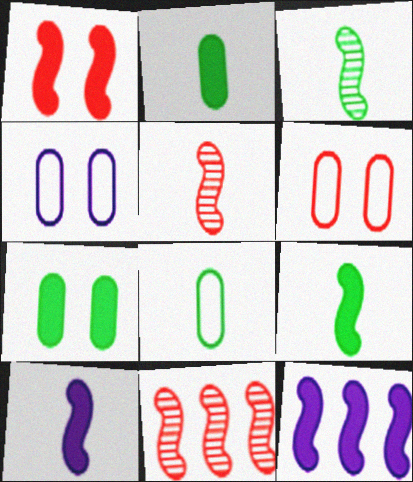[[1, 9, 12]]